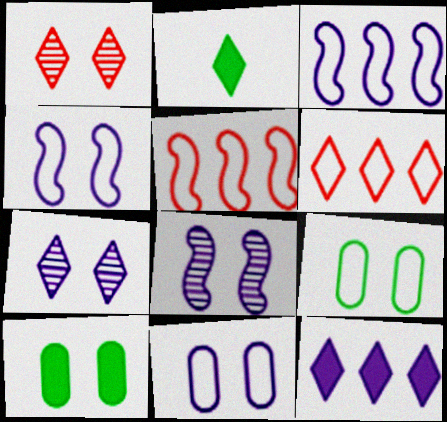[[1, 4, 10], 
[2, 6, 7]]